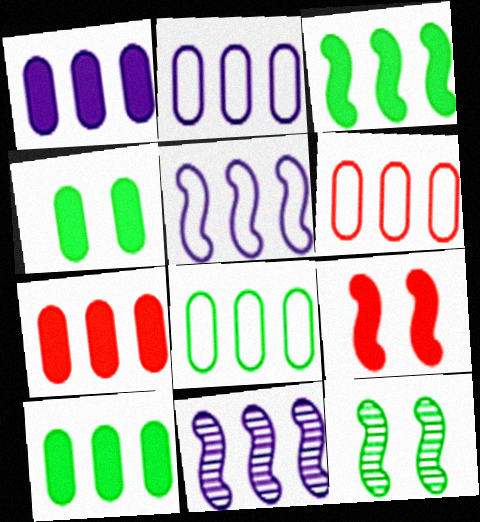[[1, 7, 10], 
[2, 6, 8]]